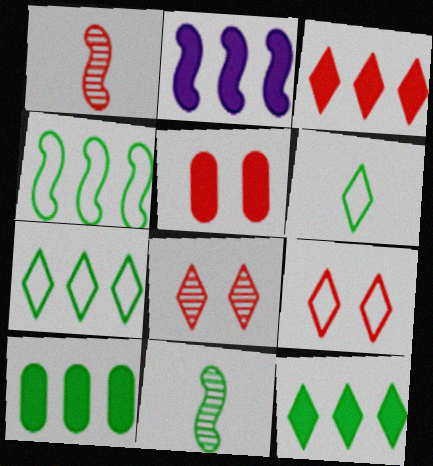[[2, 3, 10]]